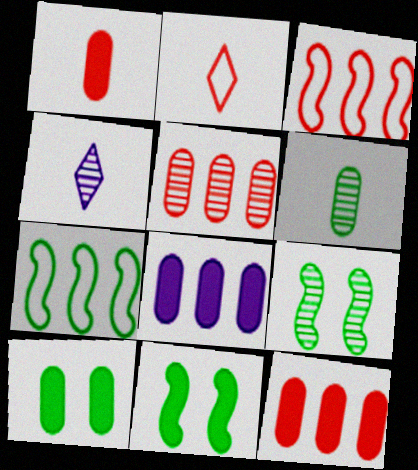[[1, 8, 10], 
[2, 8, 9], 
[3, 4, 10], 
[4, 5, 9]]